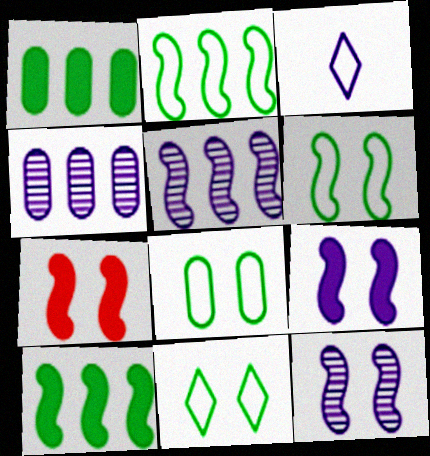[[3, 4, 9], 
[6, 7, 12], 
[6, 8, 11]]